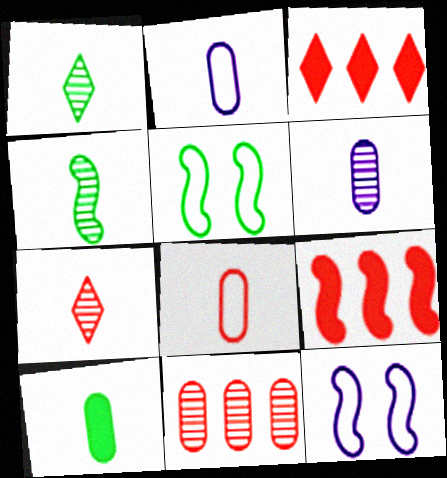[[3, 5, 6], 
[4, 6, 7], 
[4, 9, 12], 
[6, 8, 10]]